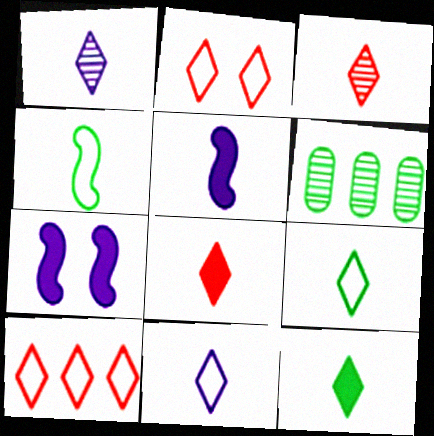[[1, 8, 9], 
[2, 5, 6], 
[3, 11, 12]]